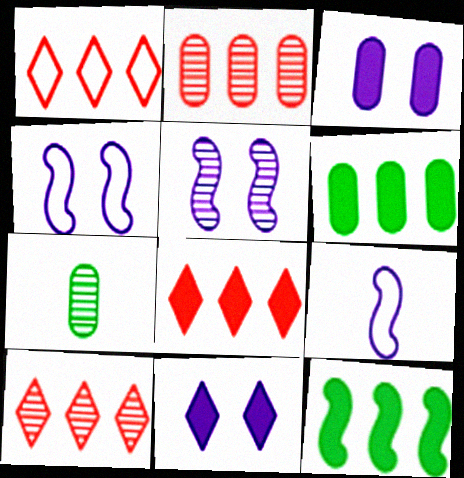[[1, 8, 10], 
[4, 7, 8], 
[5, 7, 10]]